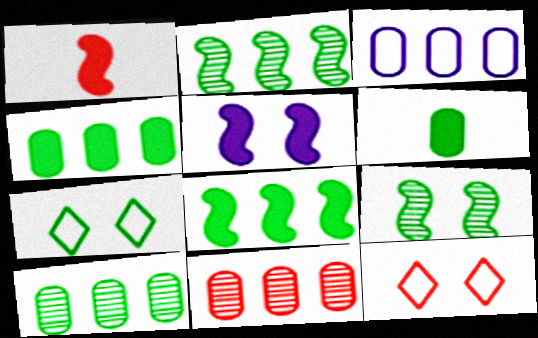[[1, 5, 8], 
[1, 11, 12], 
[2, 6, 7], 
[3, 4, 11]]